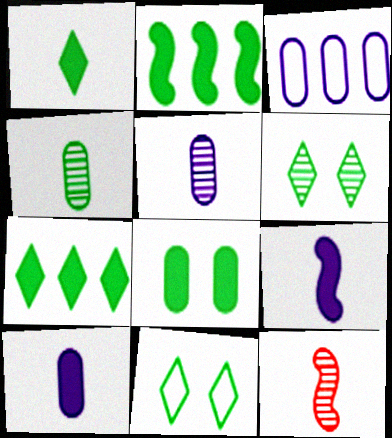[[1, 2, 8], 
[2, 4, 11]]